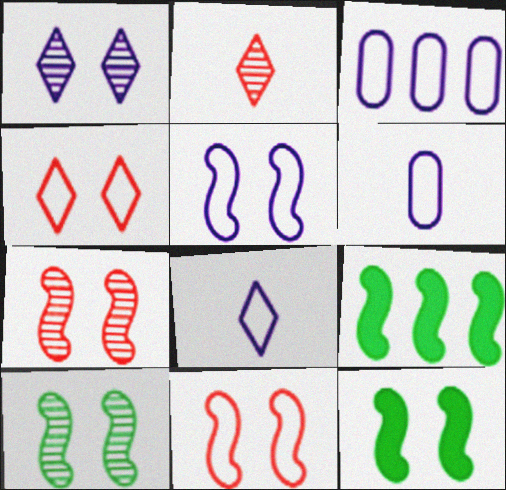[[2, 3, 12], 
[3, 5, 8], 
[5, 7, 12]]